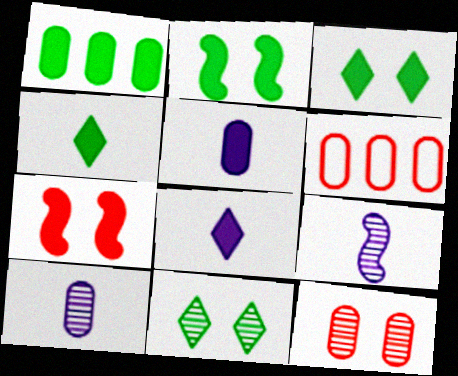[[1, 2, 4], 
[1, 7, 8], 
[3, 6, 9]]